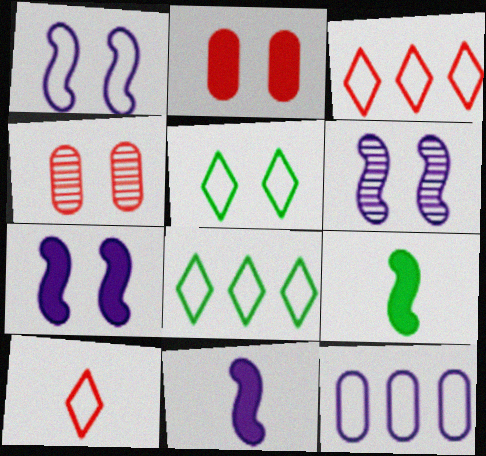[[1, 6, 7], 
[2, 5, 6], 
[4, 5, 7], 
[4, 8, 11]]